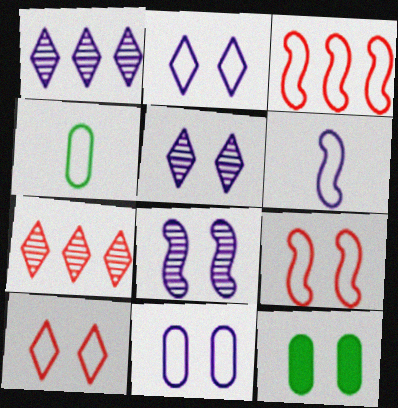[[2, 3, 4], 
[5, 9, 12], 
[6, 7, 12], 
[8, 10, 12]]